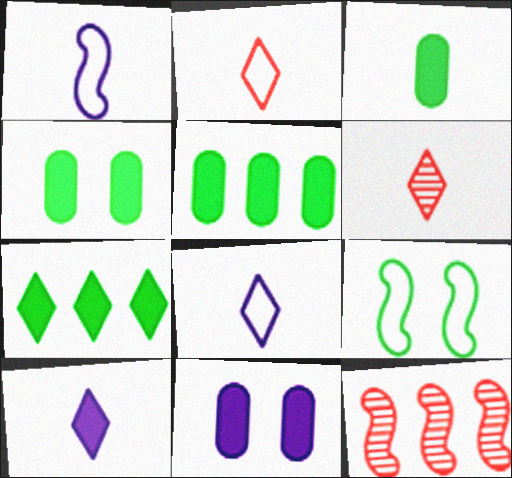[[1, 3, 6], 
[3, 4, 5], 
[4, 8, 12]]